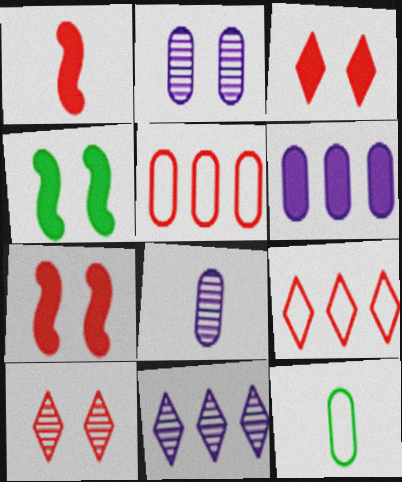[[1, 5, 10], 
[4, 8, 9], 
[7, 11, 12]]